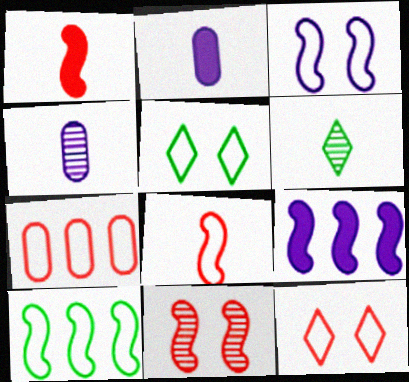[[2, 6, 8], 
[3, 8, 10], 
[7, 8, 12]]